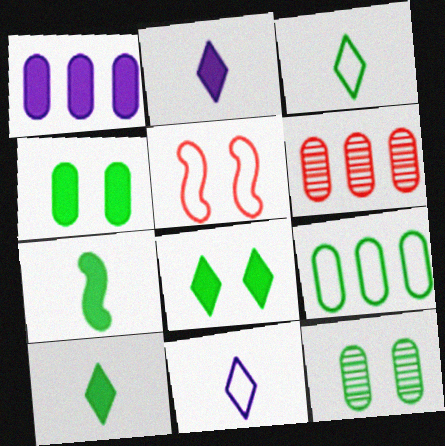[[1, 6, 9], 
[5, 9, 11]]